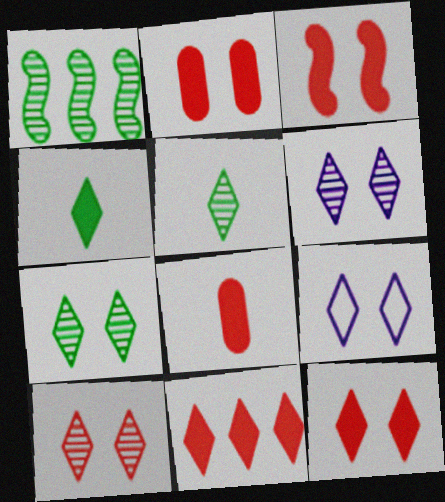[[1, 8, 9], 
[2, 3, 12], 
[3, 8, 11], 
[5, 9, 11], 
[6, 7, 10], 
[7, 9, 12]]